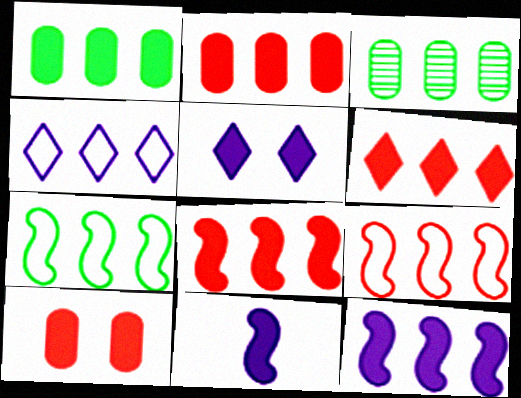[[1, 6, 12], 
[2, 6, 8], 
[3, 4, 8]]